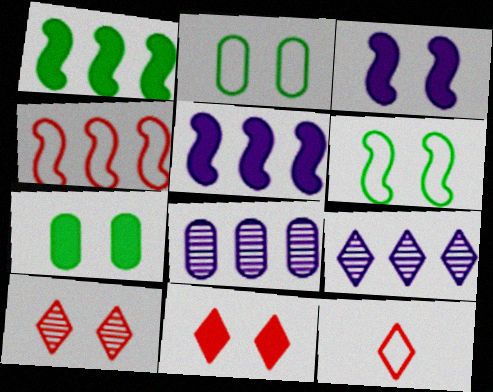[[2, 3, 10], 
[3, 7, 11]]